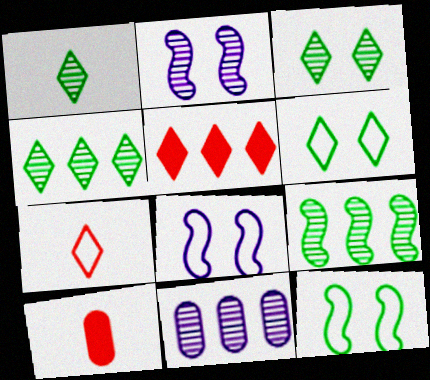[[1, 3, 4], 
[4, 8, 10]]